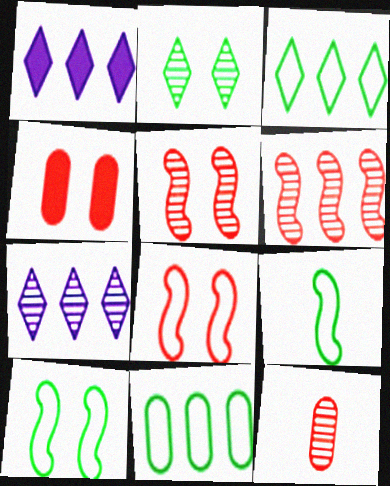[[1, 6, 11], 
[1, 10, 12], 
[4, 7, 9]]